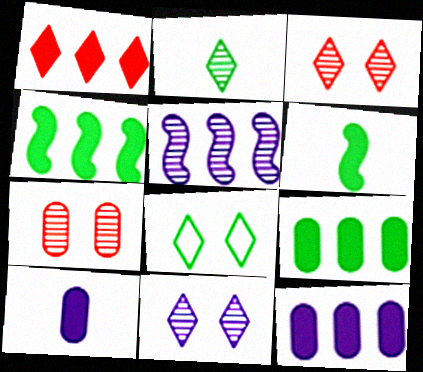[[1, 4, 12], 
[2, 5, 7]]